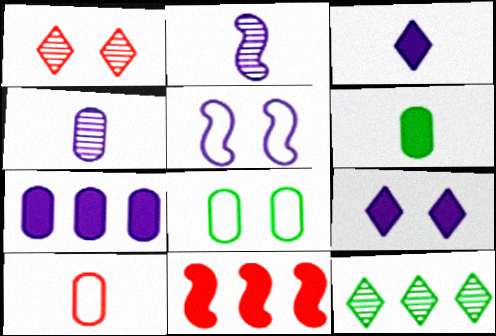[[1, 10, 11], 
[4, 6, 10], 
[6, 9, 11]]